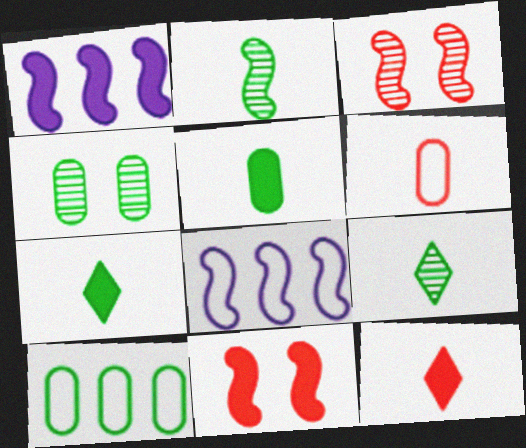[[2, 8, 11], 
[4, 5, 10], 
[4, 8, 12]]